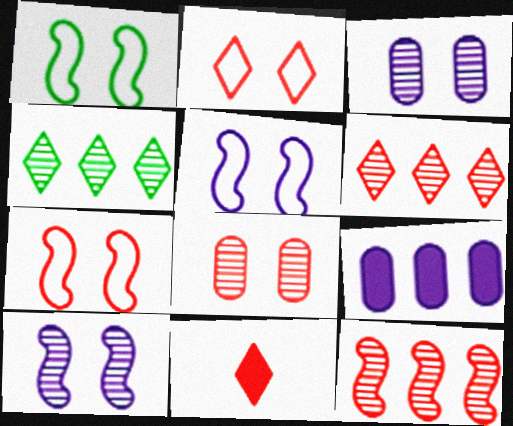[[1, 5, 7], 
[2, 6, 11]]